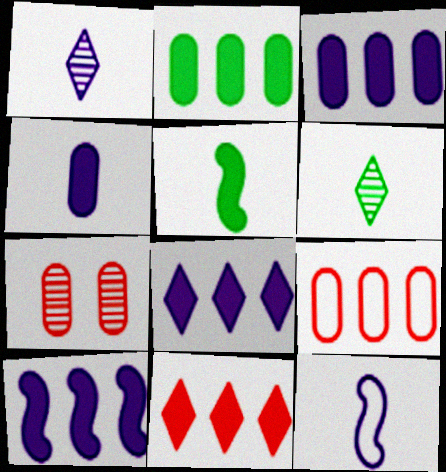[[1, 4, 12], 
[2, 10, 11], 
[3, 8, 10]]